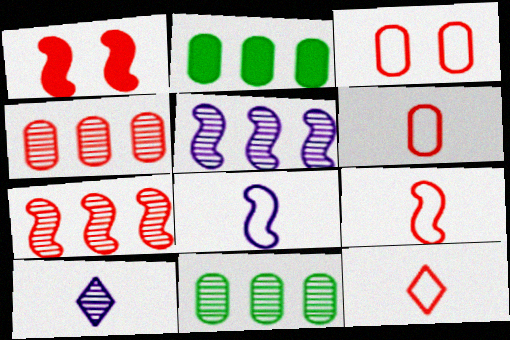[[1, 4, 12], 
[1, 7, 9], 
[6, 9, 12]]